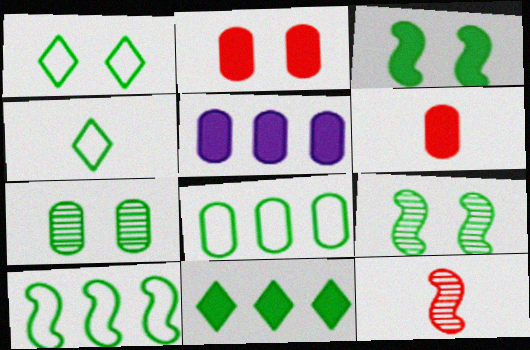[[1, 3, 7], 
[1, 5, 12]]